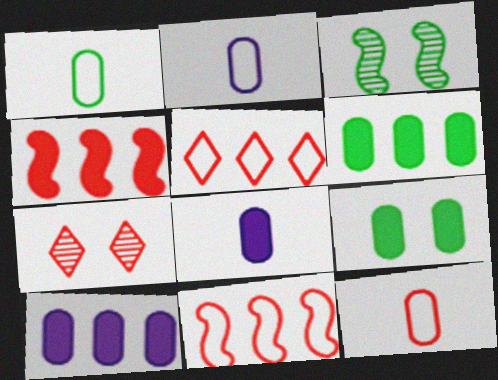[[1, 2, 12], 
[3, 5, 8], 
[4, 7, 12]]